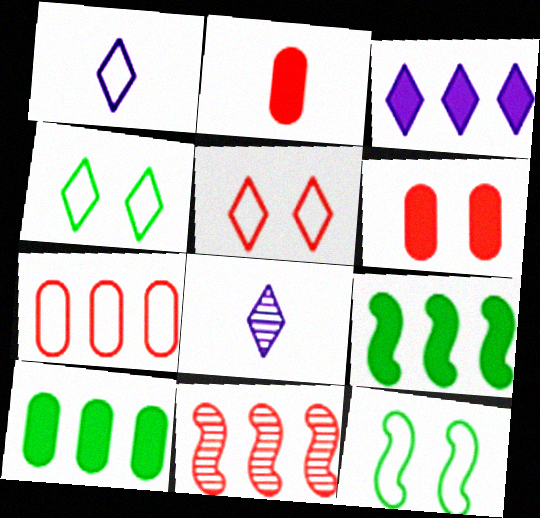[[1, 7, 12], 
[2, 5, 11]]